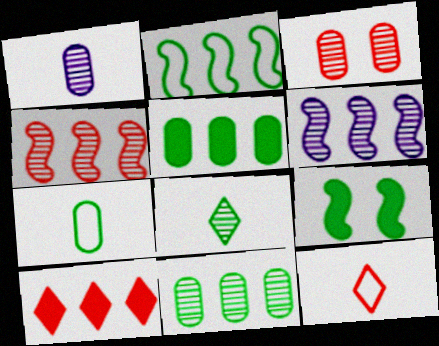[[1, 3, 11], 
[3, 6, 8]]